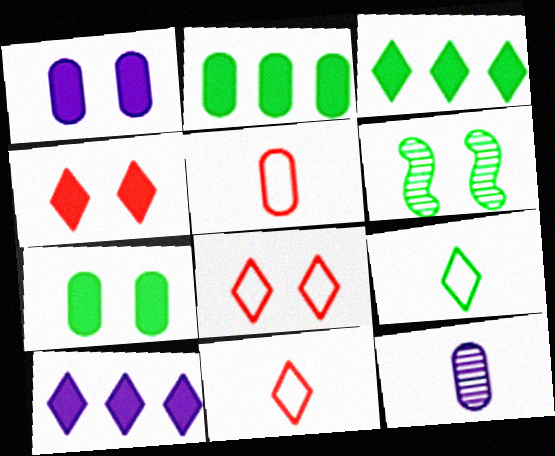[[1, 6, 8], 
[2, 6, 9], 
[5, 6, 10]]